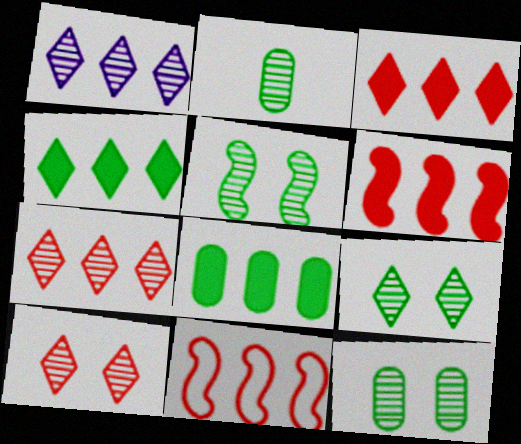[[1, 8, 11], 
[5, 9, 12]]